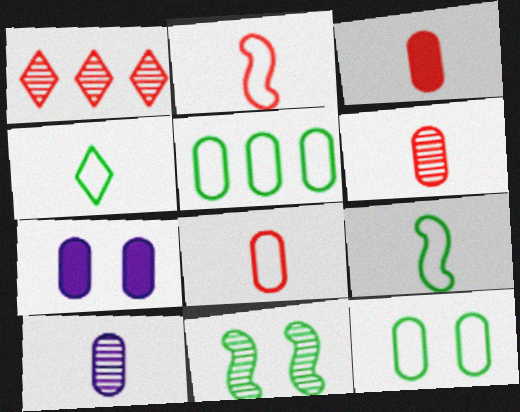[[1, 7, 9], 
[1, 10, 11], 
[3, 6, 8], 
[5, 6, 7]]